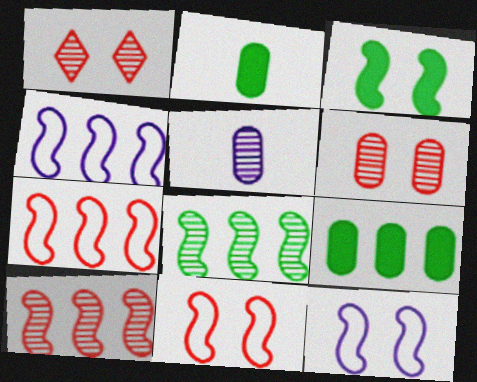[[1, 2, 4], 
[1, 5, 8]]